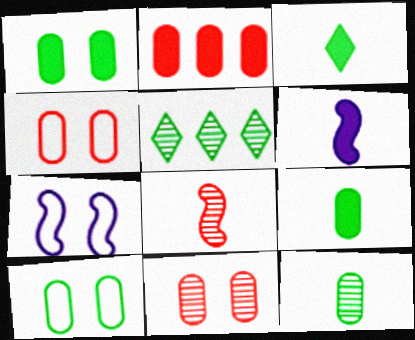[[4, 5, 6]]